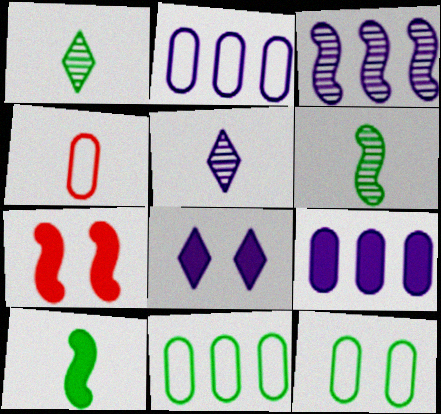[[1, 2, 7], 
[2, 4, 12], 
[4, 5, 10], 
[5, 7, 11]]